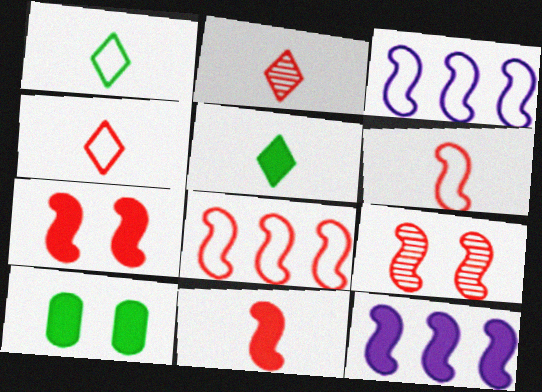[[2, 3, 10], 
[8, 9, 11]]